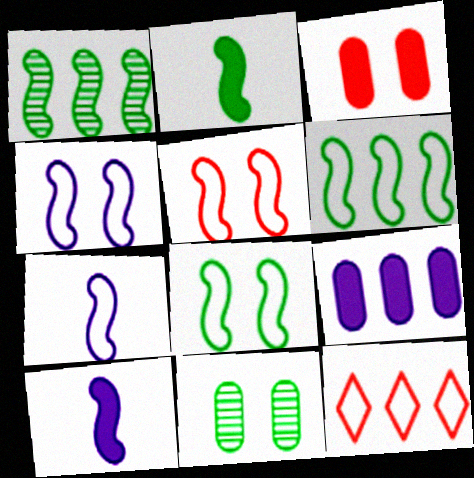[[1, 2, 8], 
[1, 5, 10], 
[1, 9, 12], 
[4, 5, 8], 
[5, 6, 7], 
[10, 11, 12]]